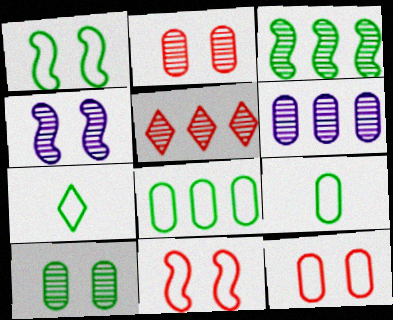[[1, 7, 8], 
[3, 5, 6]]